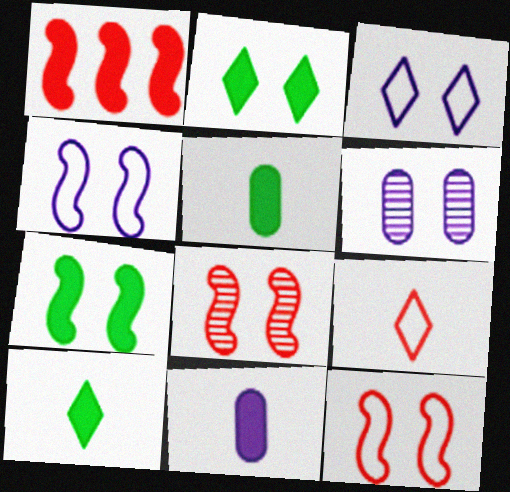[[1, 2, 11], 
[2, 6, 12], 
[4, 7, 8]]